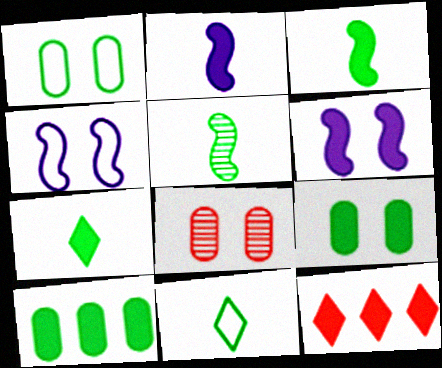[[2, 9, 12]]